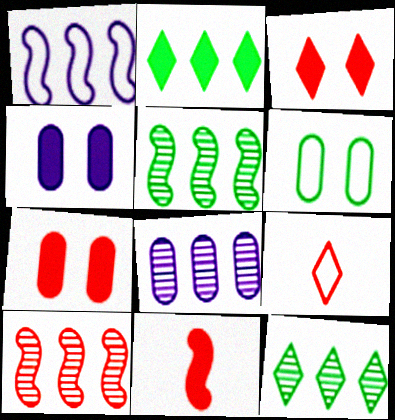[[1, 6, 9], 
[2, 4, 11], 
[4, 5, 9], 
[7, 9, 10], 
[8, 10, 12]]